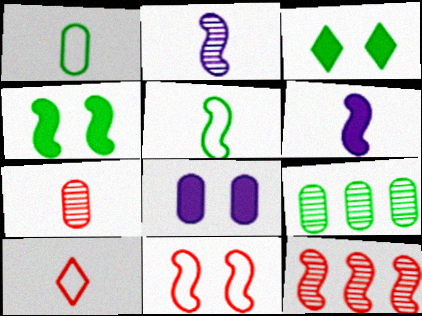[[3, 5, 9]]